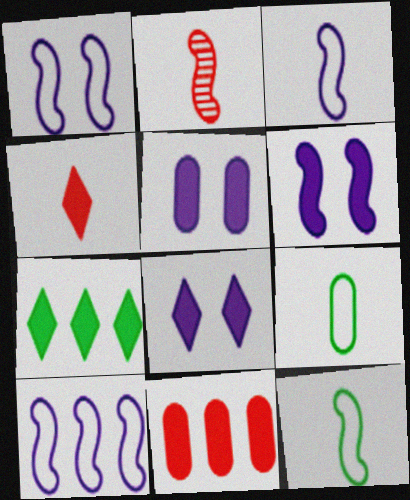[[1, 3, 10], 
[4, 7, 8], 
[5, 6, 8]]